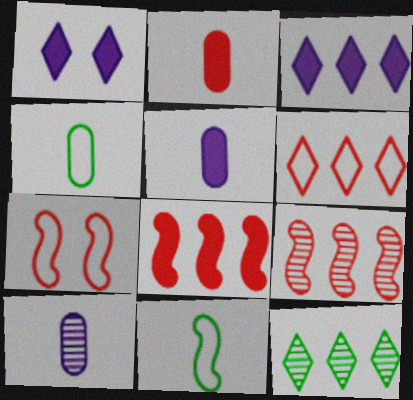[[1, 4, 9], 
[2, 4, 10], 
[3, 6, 12], 
[5, 7, 12]]